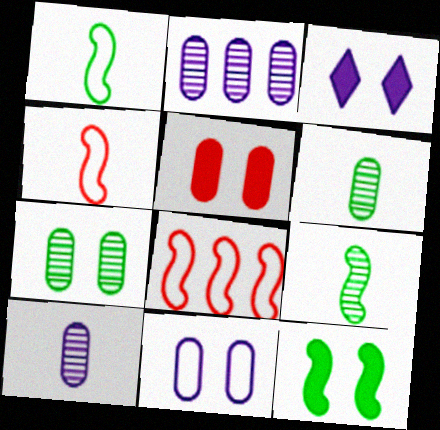[[3, 5, 12], 
[3, 6, 8], 
[5, 7, 11]]